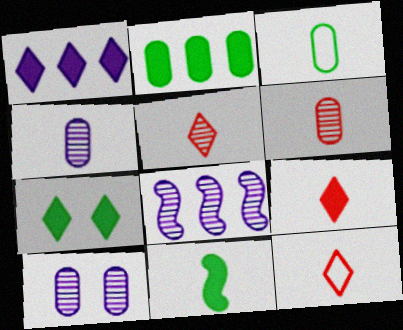[[1, 7, 9], 
[2, 7, 11], 
[4, 11, 12], 
[5, 9, 12]]